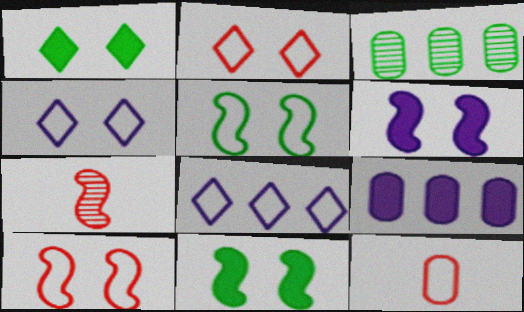[[5, 8, 12]]